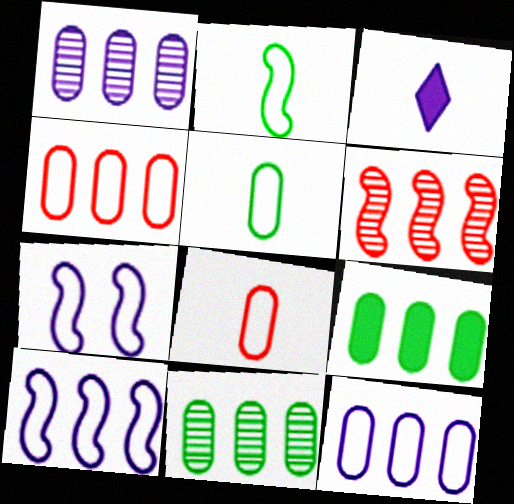[[1, 3, 7], 
[1, 4, 9]]